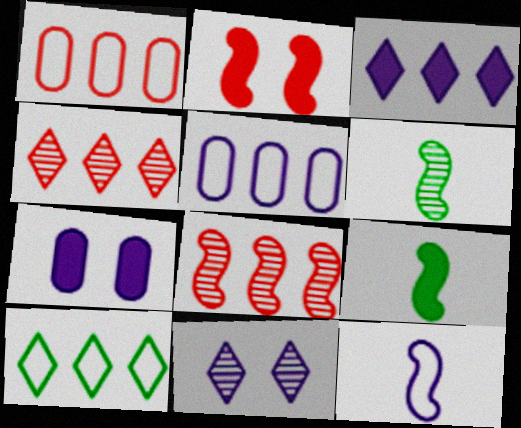[[1, 9, 11], 
[3, 4, 10]]